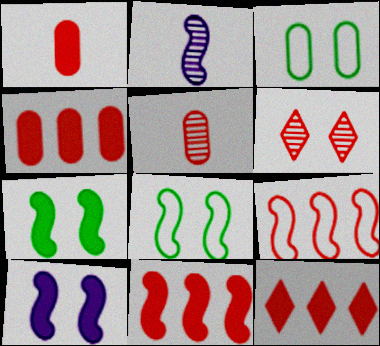[[1, 6, 9], 
[2, 3, 12], 
[2, 7, 9], 
[2, 8, 11], 
[3, 6, 10], 
[4, 11, 12]]